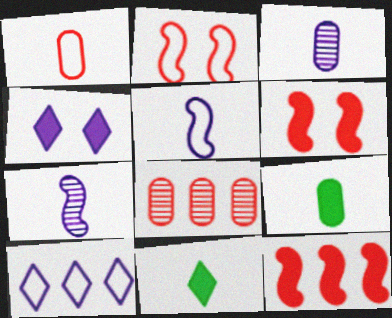[[1, 3, 9], 
[1, 7, 11], 
[4, 9, 12]]